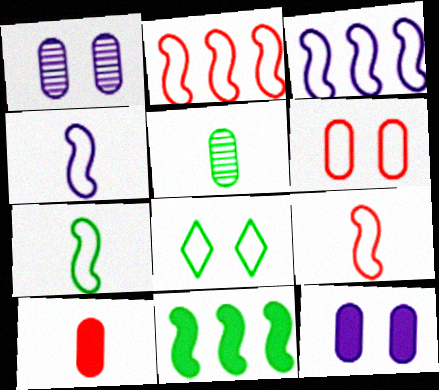[[4, 7, 9], 
[5, 8, 11]]